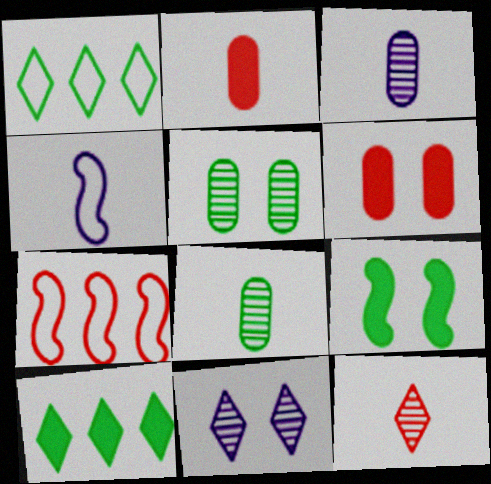[[1, 8, 9], 
[6, 7, 12]]